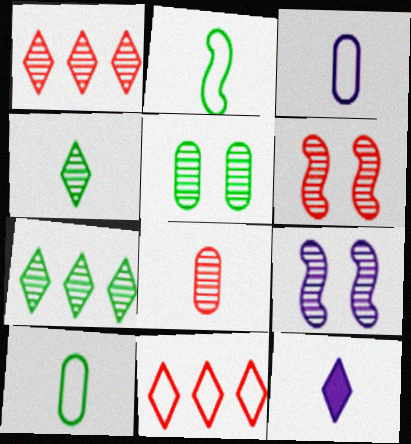[[1, 6, 8], 
[2, 8, 12], 
[7, 8, 9]]